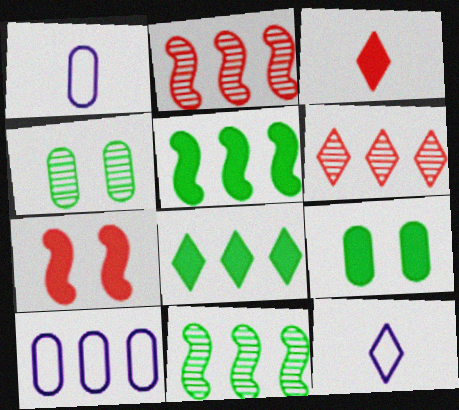[[2, 8, 10], 
[2, 9, 12], 
[5, 6, 10]]